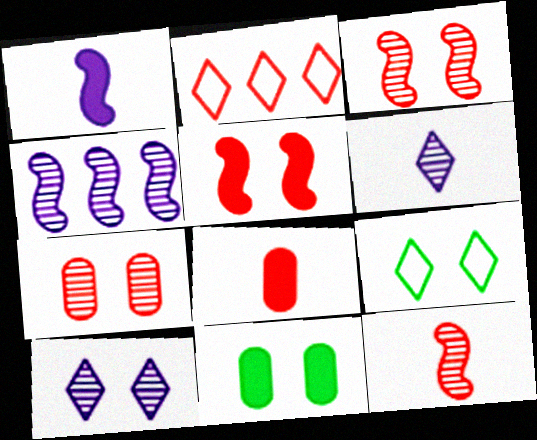[[2, 3, 8], 
[4, 8, 9]]